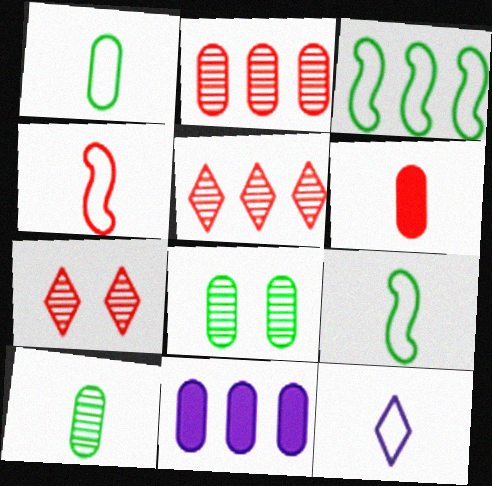[[1, 4, 12], 
[3, 5, 11], 
[7, 9, 11]]